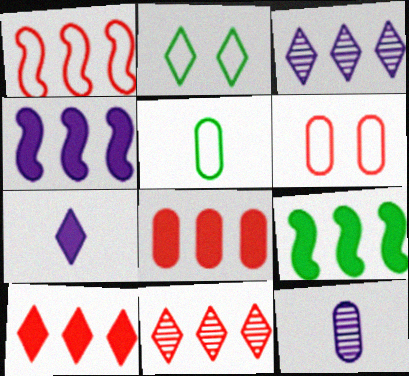[[1, 8, 11], 
[2, 7, 11]]